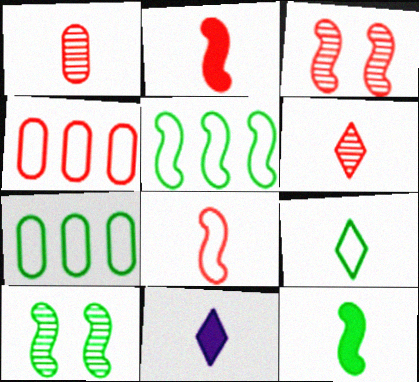[[3, 7, 11], 
[4, 10, 11], 
[5, 10, 12], 
[6, 9, 11]]